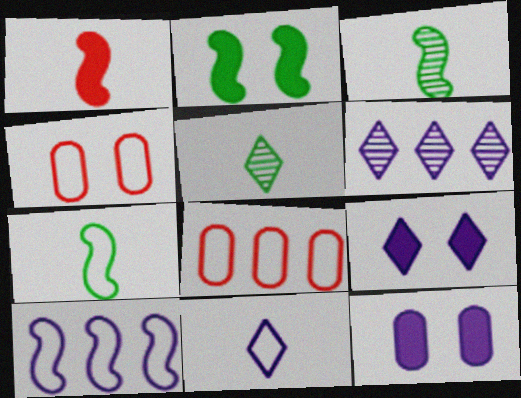[[3, 8, 9], 
[6, 9, 11]]